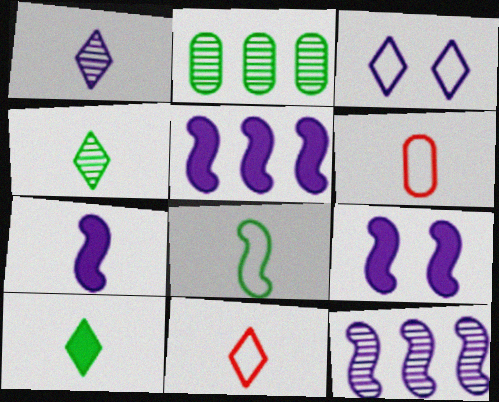[[1, 10, 11], 
[2, 9, 11], 
[4, 6, 7], 
[5, 7, 9]]